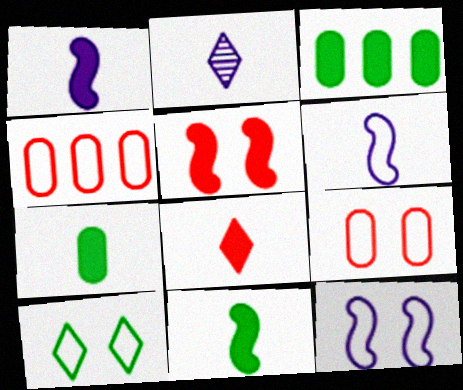[[1, 7, 8], 
[4, 6, 10], 
[9, 10, 12]]